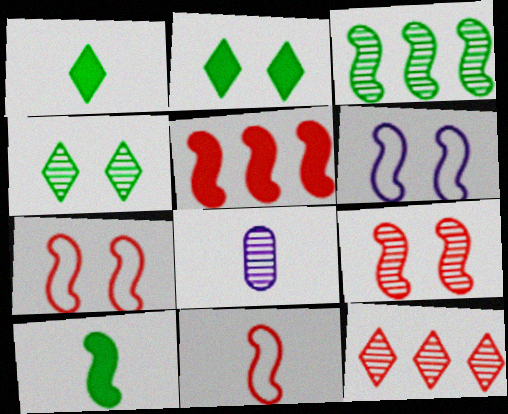[[1, 8, 11], 
[5, 9, 11]]